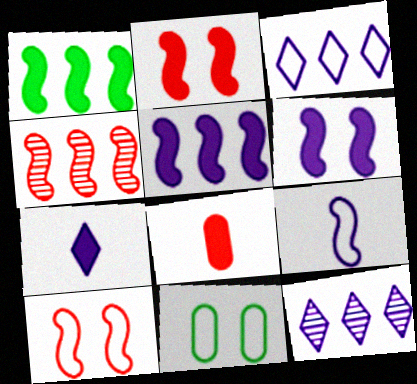[[4, 7, 11]]